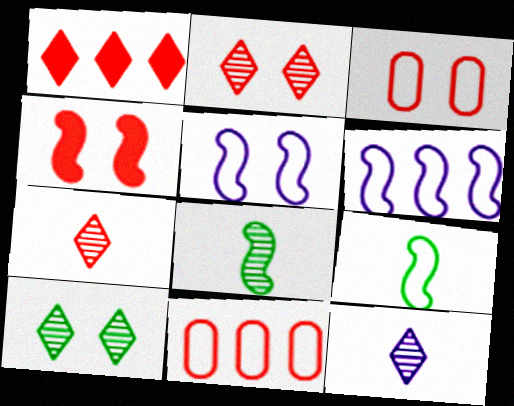[[2, 3, 4], 
[4, 6, 8], 
[4, 7, 11]]